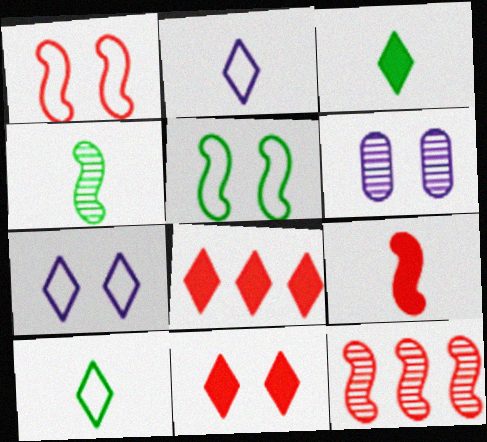[[1, 9, 12], 
[5, 6, 11]]